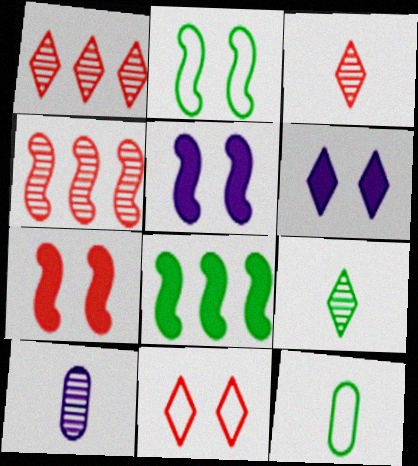[[1, 5, 12], 
[4, 6, 12], 
[8, 10, 11]]